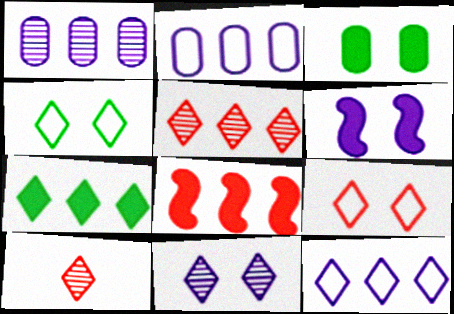[[5, 7, 12]]